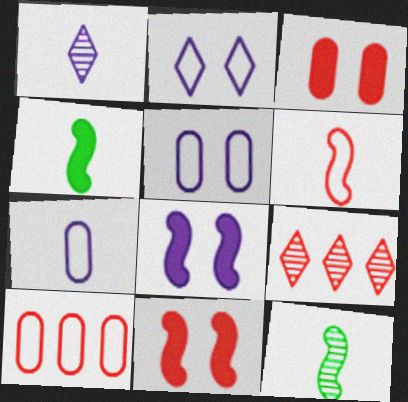[[3, 6, 9], 
[4, 5, 9]]